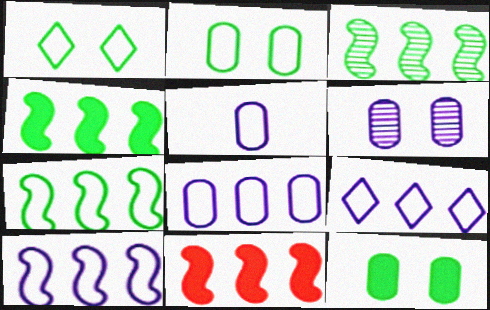[[3, 4, 7], 
[3, 10, 11], 
[8, 9, 10]]